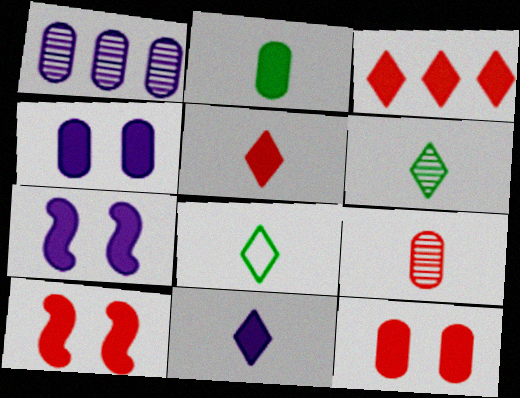[[1, 8, 10], 
[2, 3, 7]]